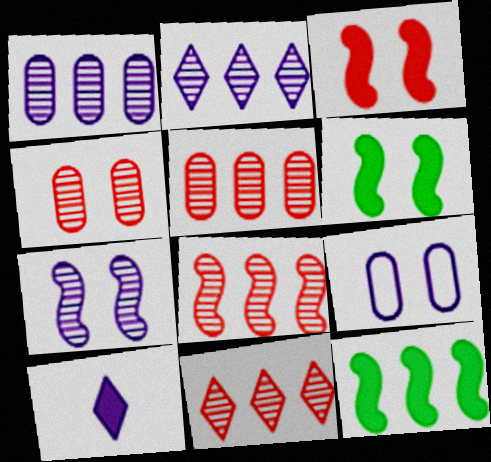[[5, 8, 11]]